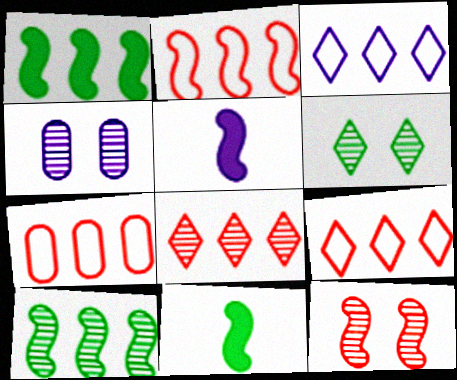[[2, 7, 9], 
[3, 4, 5], 
[4, 6, 12], 
[4, 9, 11], 
[5, 6, 7]]